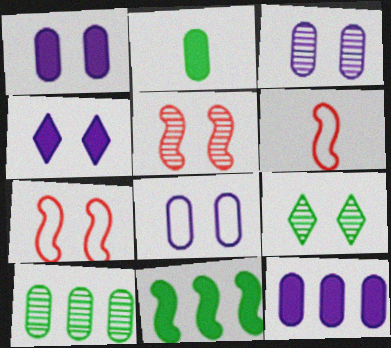[[1, 3, 8], 
[1, 7, 9], 
[3, 5, 9], 
[4, 6, 10], 
[6, 9, 12]]